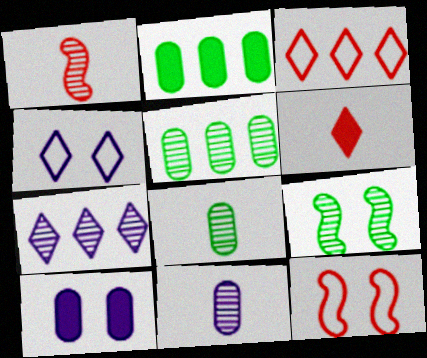[[1, 2, 4]]